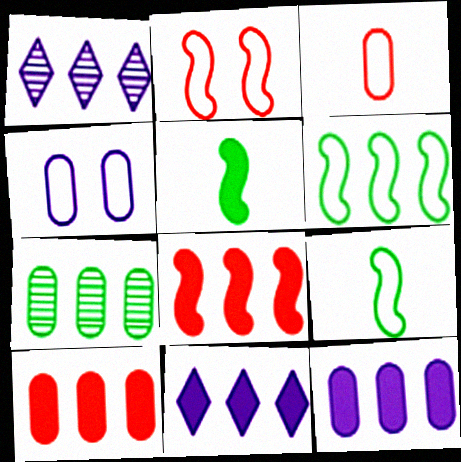[[1, 6, 10]]